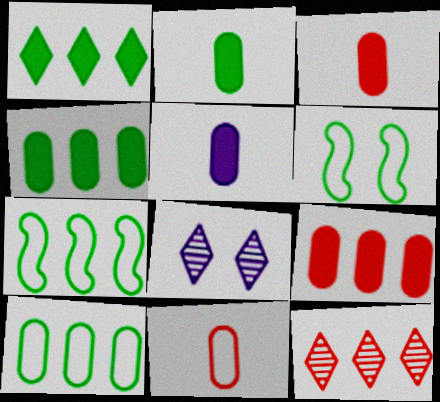[[2, 3, 5], 
[3, 7, 8], 
[5, 6, 12]]